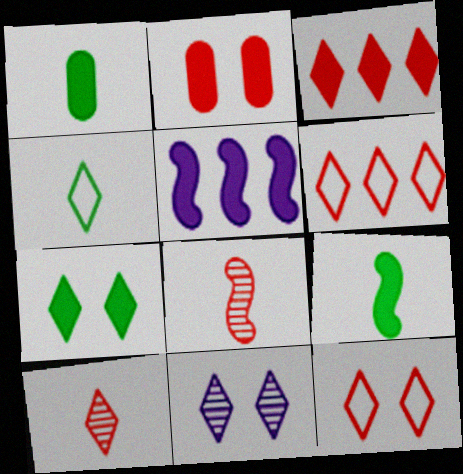[[2, 6, 8], 
[3, 4, 11], 
[3, 10, 12], 
[7, 11, 12]]